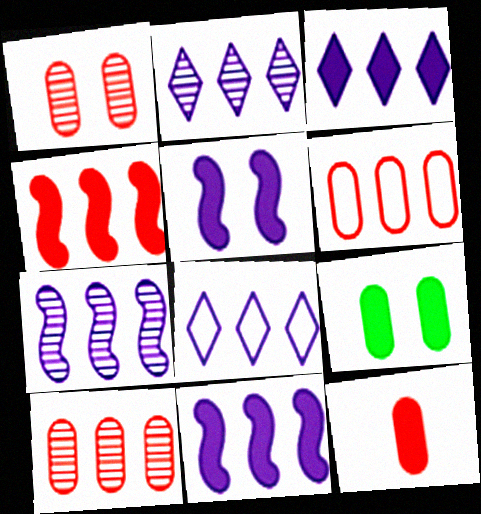[[1, 6, 12], 
[2, 3, 8]]